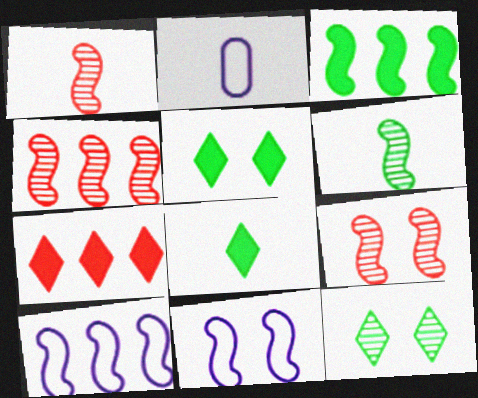[[1, 2, 8], 
[1, 3, 11], 
[1, 4, 9], 
[2, 4, 5], 
[3, 4, 10]]